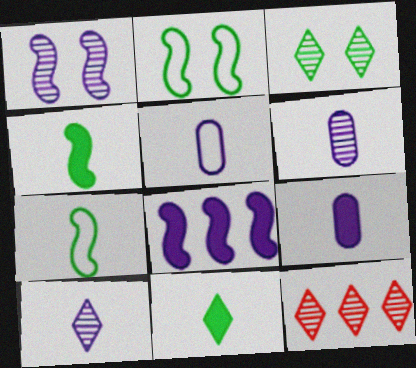[[2, 9, 12], 
[3, 10, 12], 
[5, 6, 9]]